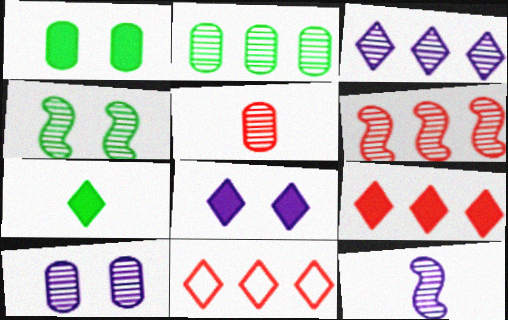[[1, 11, 12], 
[2, 3, 6], 
[2, 5, 10], 
[3, 4, 5], 
[3, 10, 12], 
[4, 6, 12], 
[7, 8, 9]]